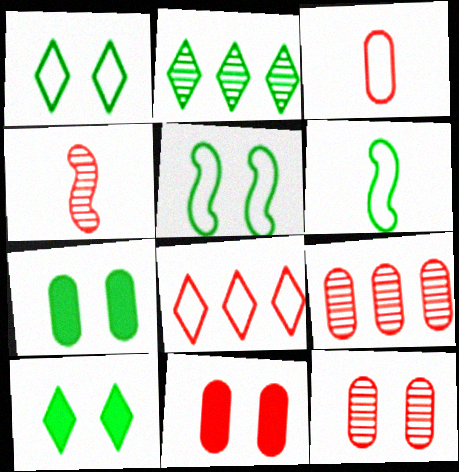[[2, 6, 7], 
[3, 9, 11], 
[4, 8, 11]]